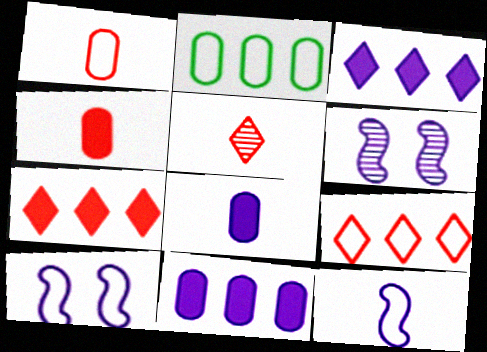[]